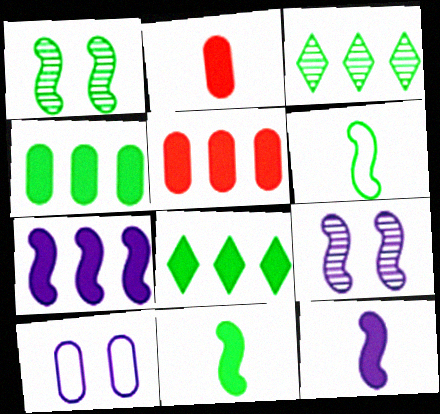[[5, 7, 8]]